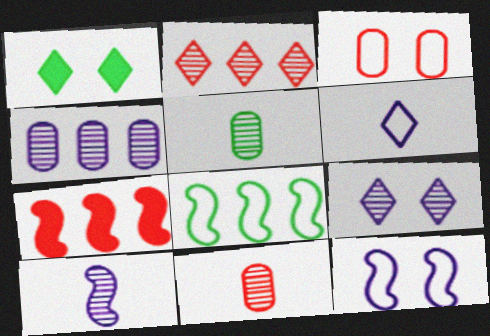[[1, 2, 6], 
[1, 5, 8], 
[3, 6, 8], 
[4, 9, 10]]